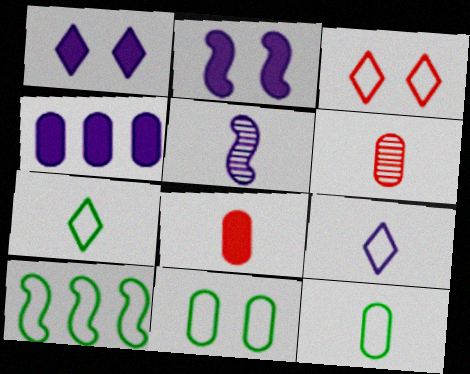[[1, 6, 10], 
[4, 6, 11], 
[5, 7, 8], 
[7, 10, 11]]